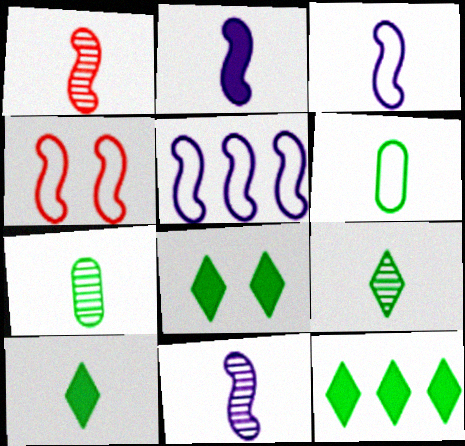[[2, 3, 11], 
[8, 10, 12]]